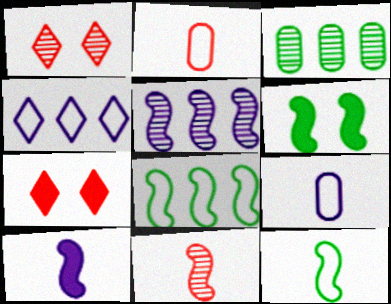[[10, 11, 12]]